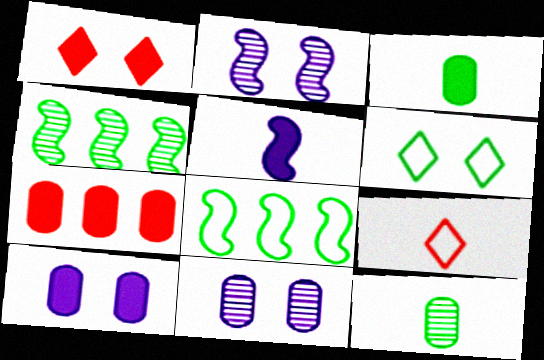[[3, 4, 6], 
[3, 7, 10], 
[4, 9, 10], 
[5, 9, 12]]